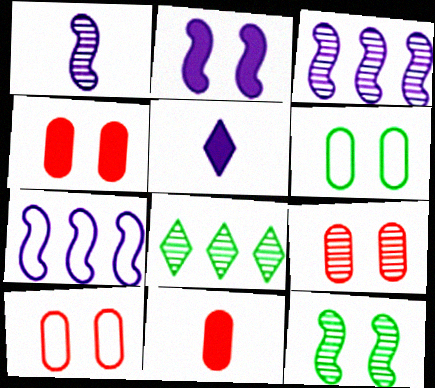[[1, 2, 7], 
[1, 8, 9], 
[4, 9, 10]]